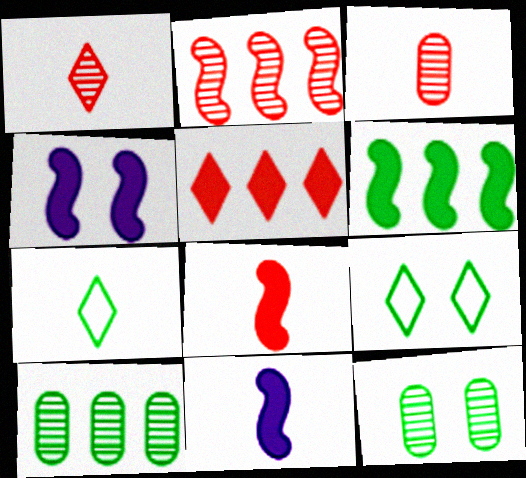[[3, 7, 11], 
[4, 6, 8], 
[6, 7, 12]]